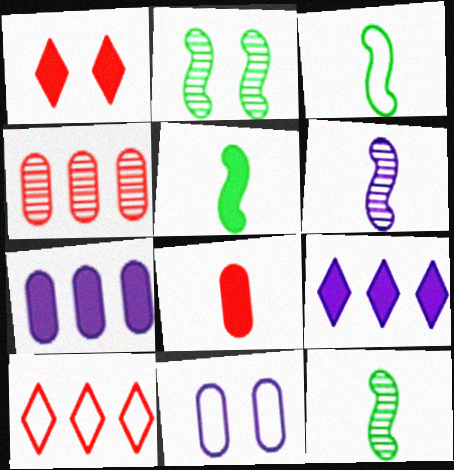[[1, 2, 11], 
[1, 5, 7], 
[3, 5, 12], 
[3, 10, 11], 
[6, 9, 11]]